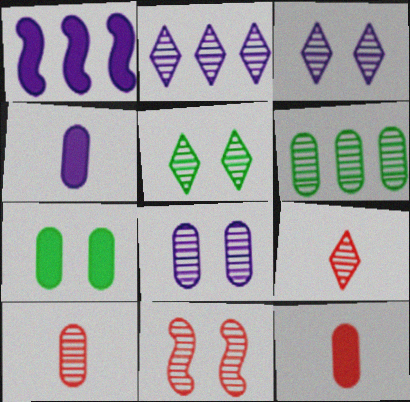[[2, 5, 9], 
[5, 8, 11], 
[6, 8, 10]]